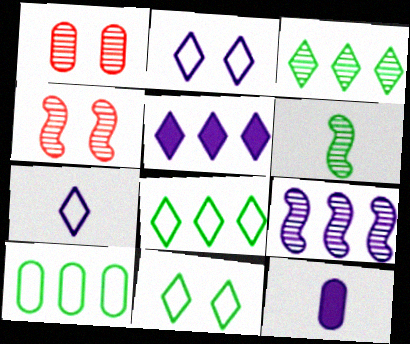[[1, 10, 12], 
[2, 9, 12], 
[4, 6, 9], 
[4, 8, 12]]